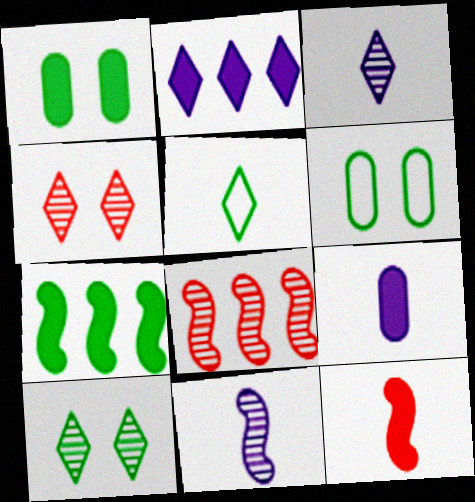[[1, 2, 12], 
[2, 4, 5]]